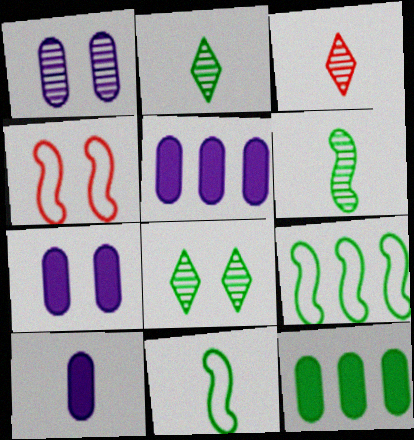[[2, 4, 5], 
[3, 7, 9], 
[3, 10, 11], 
[4, 7, 8], 
[5, 7, 10], 
[8, 11, 12]]